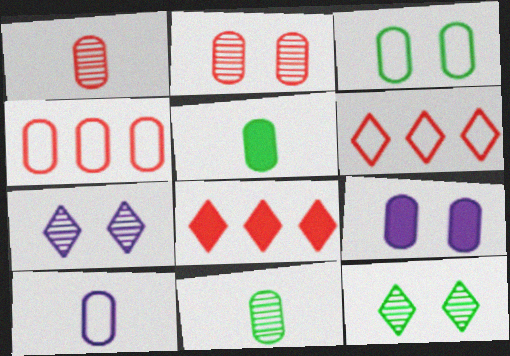[[1, 5, 10], 
[2, 3, 9], 
[3, 4, 10], 
[4, 9, 11]]